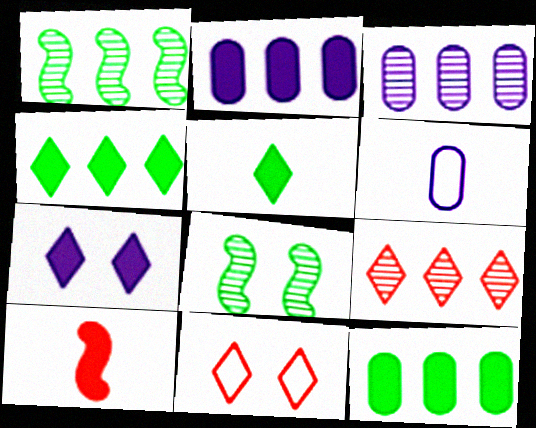[[1, 3, 9], 
[7, 10, 12]]